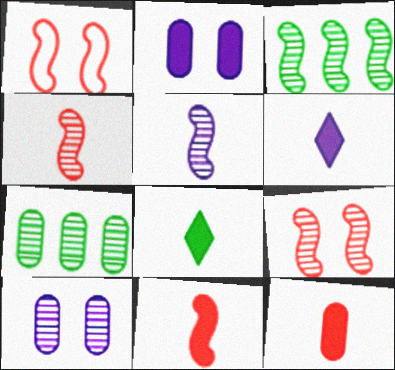[[1, 6, 7], 
[3, 5, 9]]